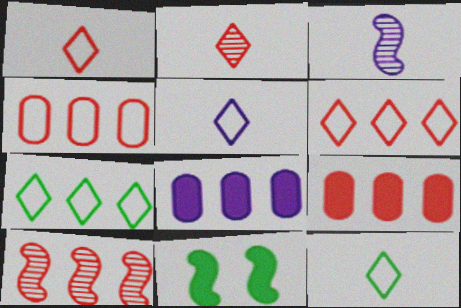[[1, 5, 12], 
[6, 9, 10], 
[7, 8, 10]]